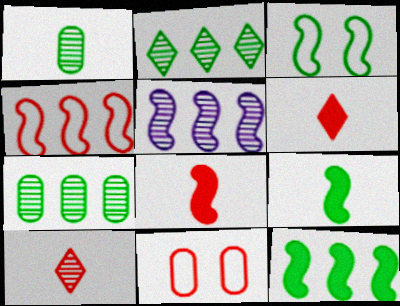[[3, 5, 8], 
[4, 5, 12]]